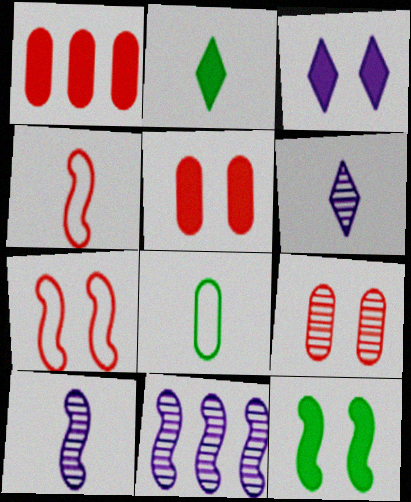[[3, 5, 12], 
[4, 11, 12]]